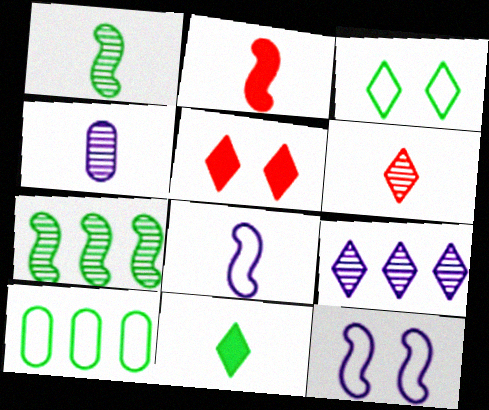[[1, 2, 8], 
[1, 4, 6], 
[2, 7, 12]]